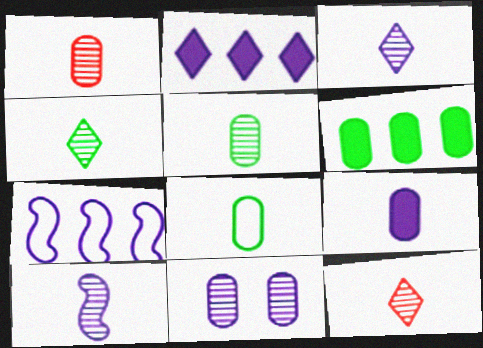[[1, 4, 10], 
[1, 8, 9], 
[3, 4, 12], 
[5, 10, 12]]